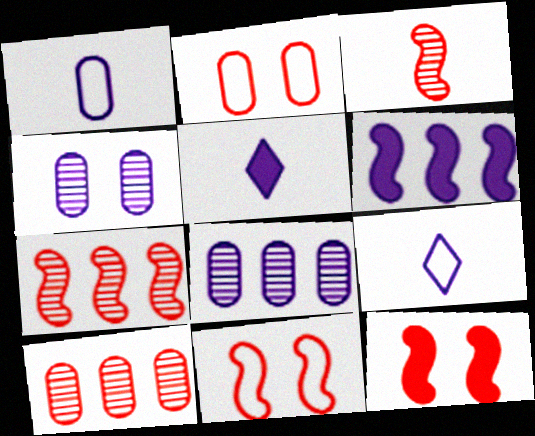[[4, 6, 9]]